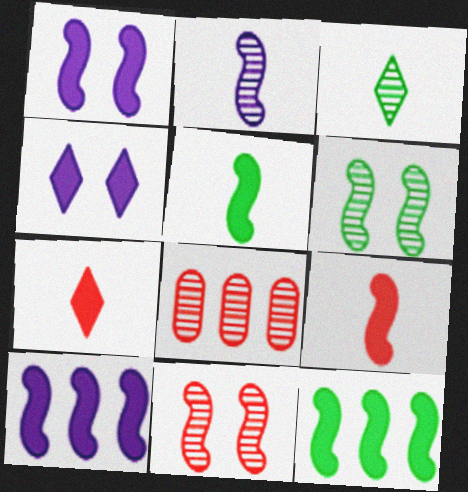[[1, 9, 12]]